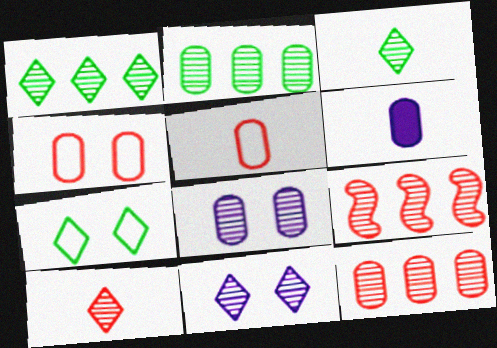[[1, 10, 11], 
[2, 4, 6], 
[3, 8, 9], 
[6, 7, 9]]